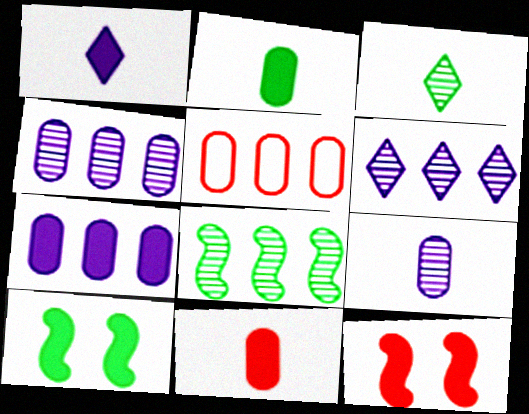[]